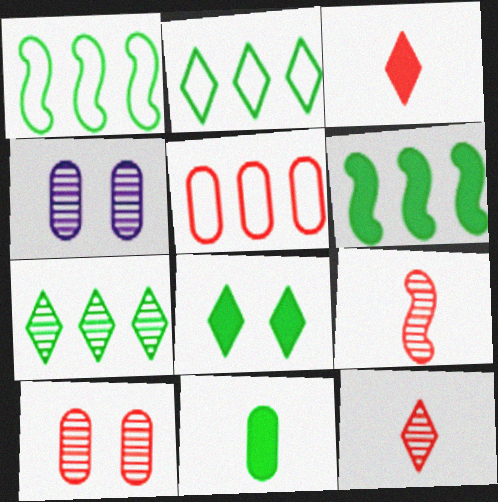[[1, 3, 4], 
[4, 5, 11], 
[4, 7, 9], 
[6, 8, 11]]